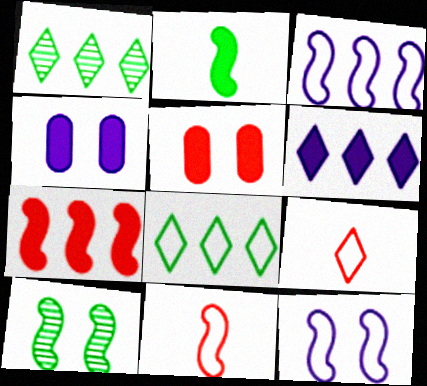[[1, 4, 11], 
[2, 5, 6]]